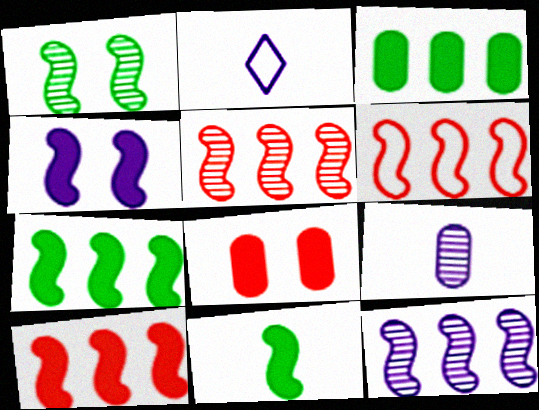[[4, 10, 11], 
[5, 6, 10], 
[6, 7, 12]]